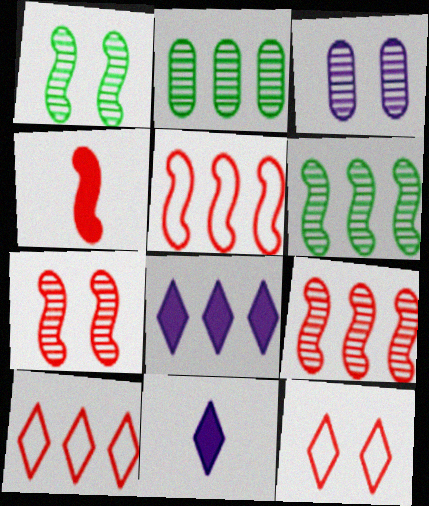[[2, 5, 8], 
[4, 5, 7]]